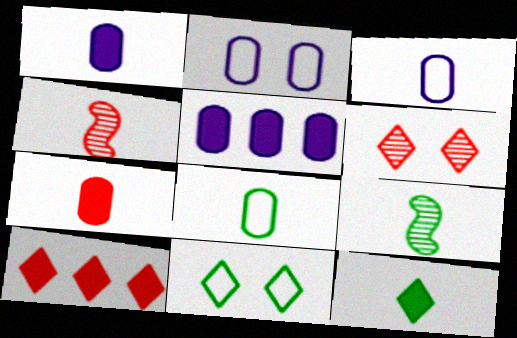[[2, 9, 10], 
[3, 4, 12], 
[4, 5, 11], 
[8, 9, 12]]